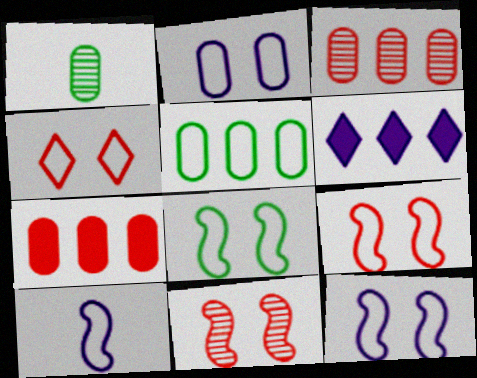[[1, 2, 7], 
[1, 6, 9], 
[2, 4, 8], 
[4, 5, 10], 
[8, 9, 12]]